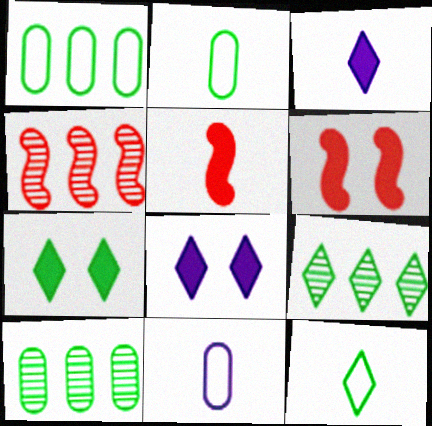[[2, 4, 8], 
[4, 7, 11], 
[6, 9, 11], 
[7, 9, 12]]